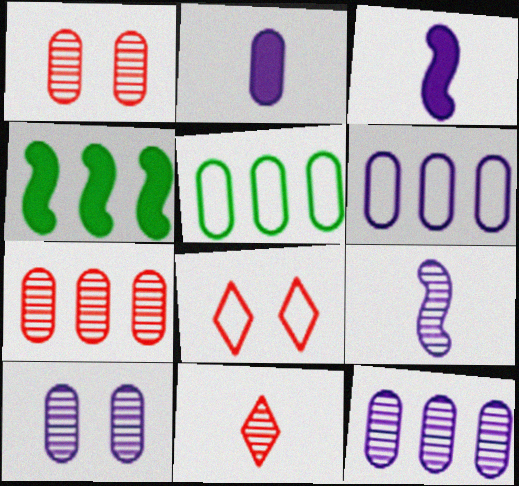[[1, 2, 5], 
[2, 6, 10]]